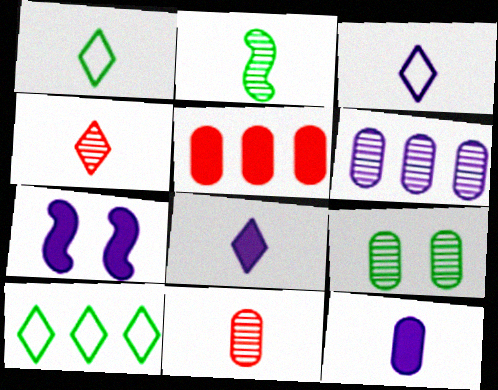[[1, 4, 8], 
[3, 6, 7], 
[6, 9, 11], 
[7, 10, 11]]